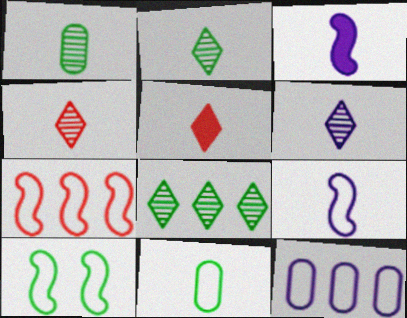[[1, 5, 9], 
[2, 4, 6], 
[3, 4, 11], 
[7, 9, 10]]